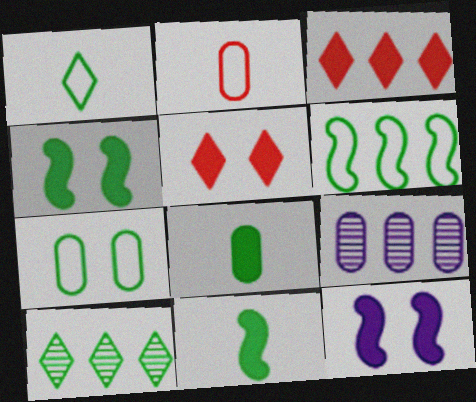[[1, 6, 7], 
[2, 10, 12], 
[3, 6, 9], 
[3, 8, 12], 
[7, 10, 11]]